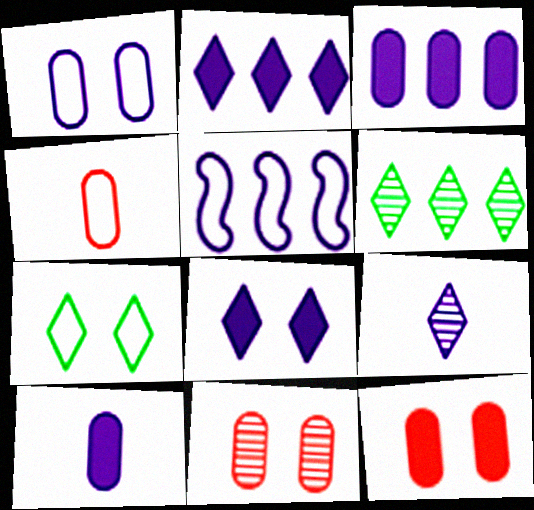[[4, 5, 7]]